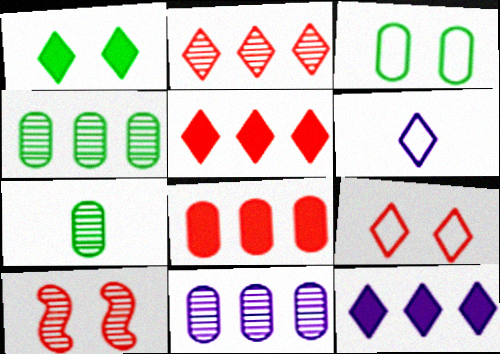[[1, 2, 6]]